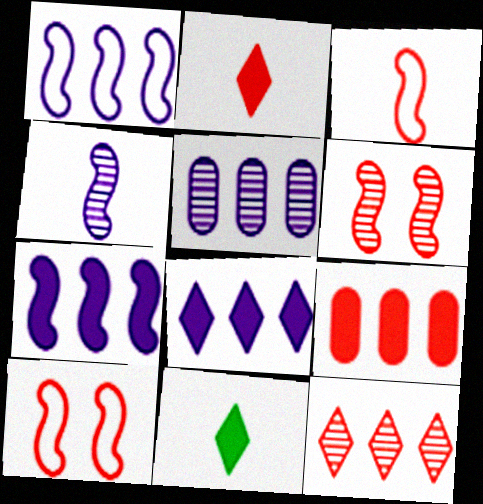[[1, 5, 8], 
[5, 10, 11]]